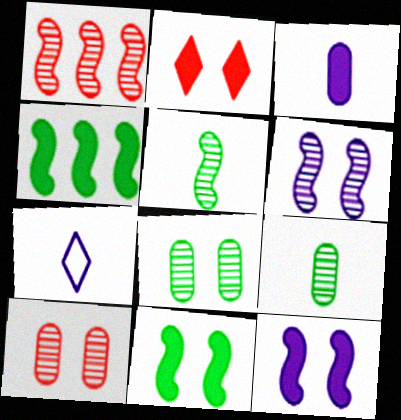[[1, 5, 6], 
[2, 3, 4], 
[4, 7, 10]]